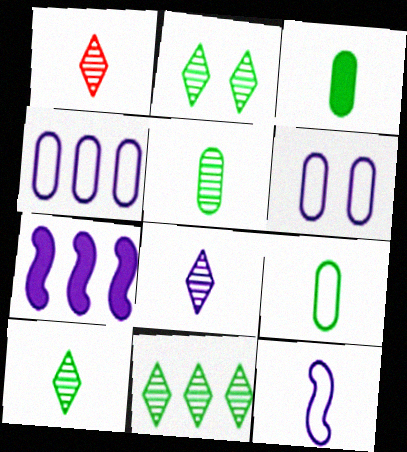[[1, 3, 12], 
[1, 8, 10], 
[2, 10, 11], 
[3, 5, 9], 
[6, 7, 8]]